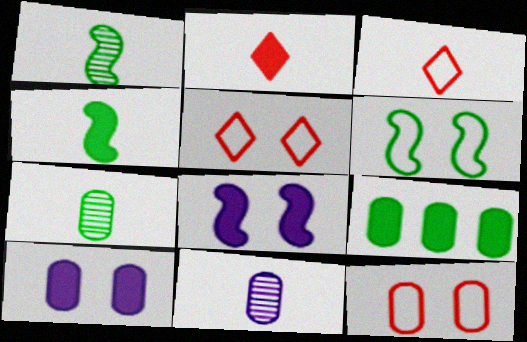[[2, 8, 9], 
[3, 4, 11], 
[9, 11, 12]]